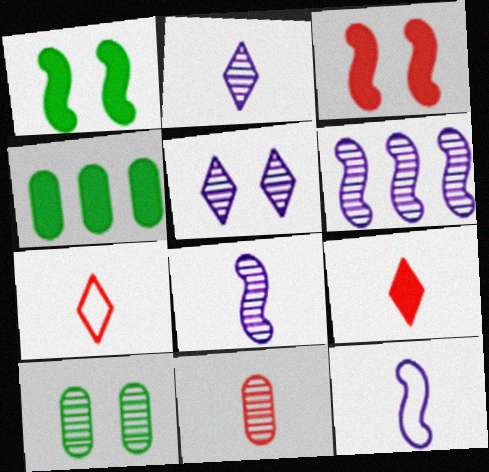[]